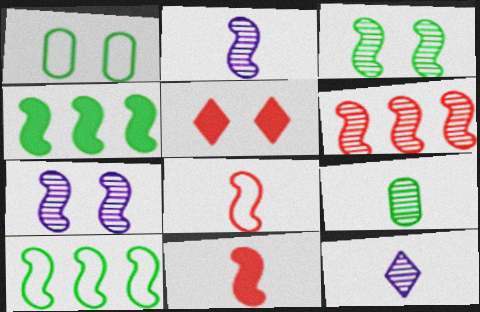[[1, 5, 7], 
[2, 3, 6], 
[4, 7, 8], 
[7, 10, 11]]